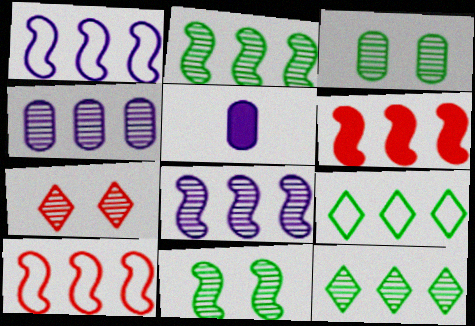[[1, 2, 6], 
[4, 6, 9]]